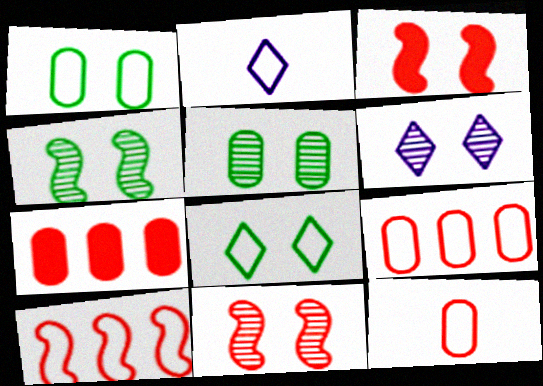[[1, 2, 10], 
[1, 3, 6], 
[2, 4, 7], 
[5, 6, 11]]